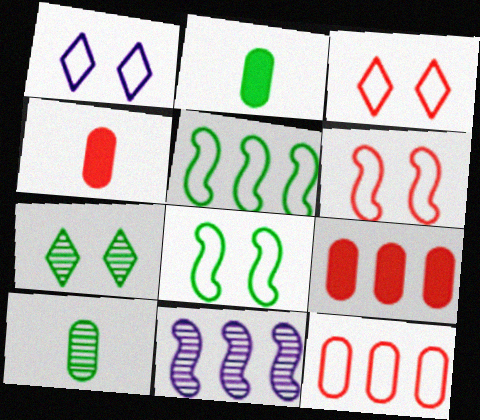[[2, 3, 11], 
[2, 5, 7]]